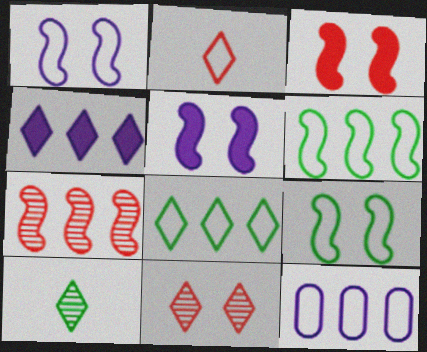[[2, 9, 12], 
[3, 10, 12]]